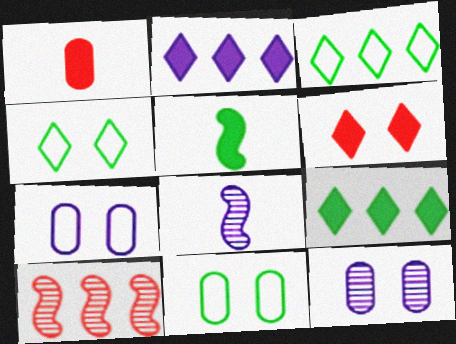[[2, 7, 8]]